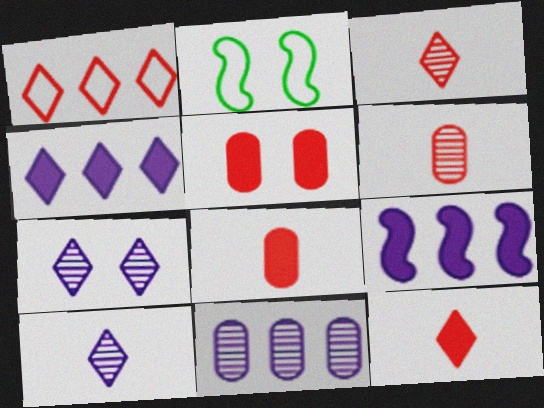[[2, 4, 6], 
[2, 5, 7], 
[2, 11, 12]]